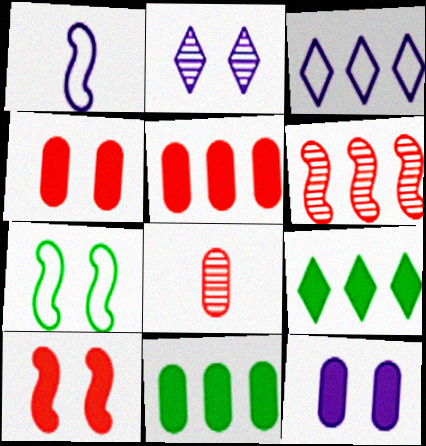[[2, 4, 7], 
[3, 6, 11]]